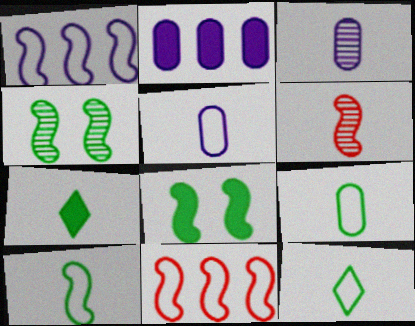[[1, 6, 8], 
[5, 6, 7], 
[9, 10, 12]]